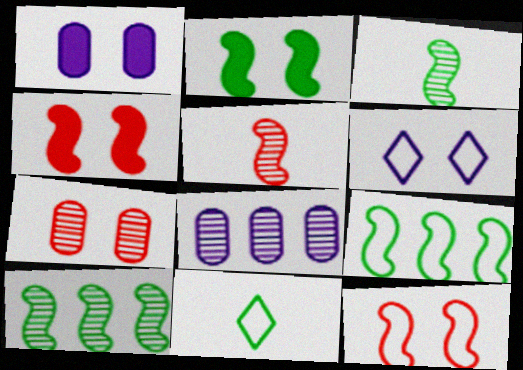[[2, 3, 9], 
[2, 6, 7], 
[4, 8, 11]]